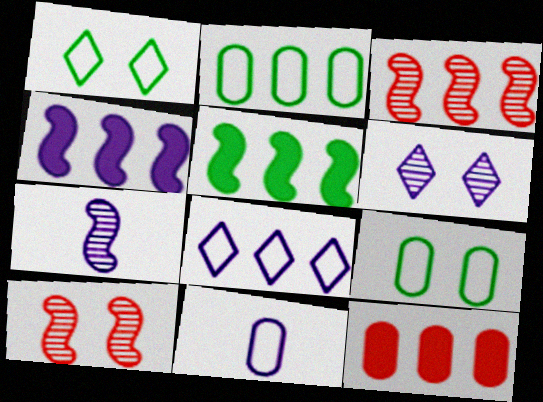[[1, 7, 12], 
[4, 6, 11]]